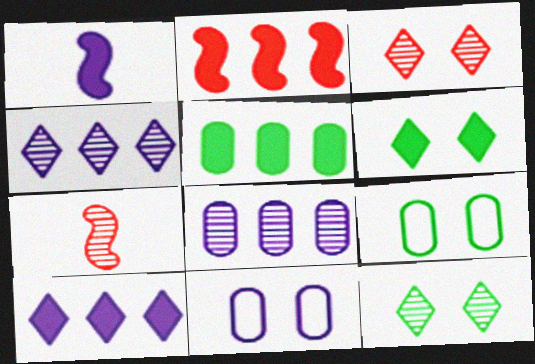[[1, 4, 11], 
[2, 5, 10], 
[7, 8, 12], 
[7, 9, 10]]